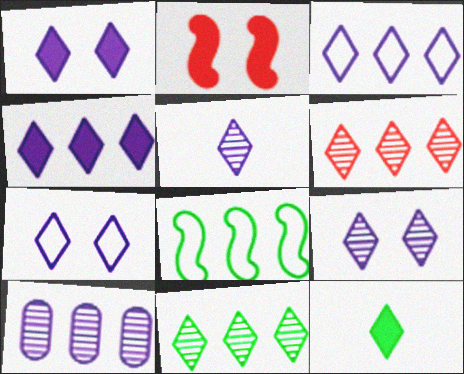[[1, 3, 5], 
[1, 7, 9], 
[4, 5, 7], 
[6, 7, 12]]